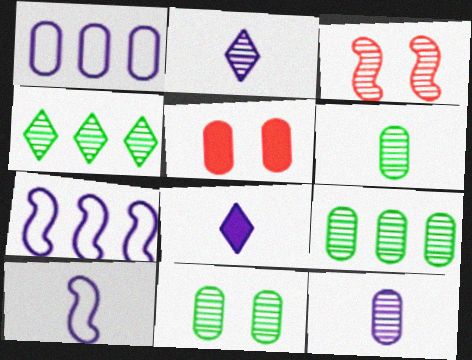[[1, 5, 6], 
[2, 3, 9], 
[3, 4, 12], 
[4, 5, 10], 
[6, 9, 11], 
[8, 10, 12]]